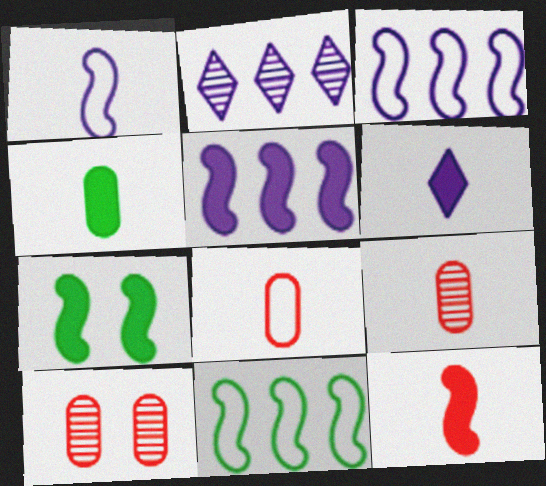[[2, 7, 8], 
[4, 6, 12], 
[5, 7, 12], 
[6, 10, 11]]